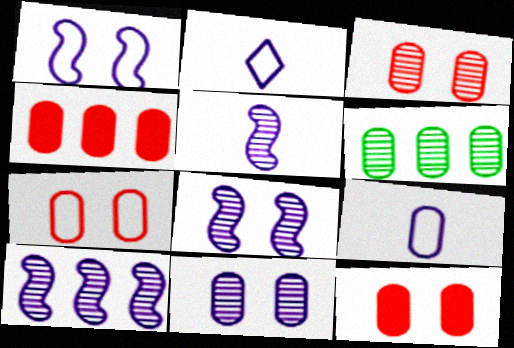[[3, 7, 12], 
[5, 8, 10], 
[6, 9, 12]]